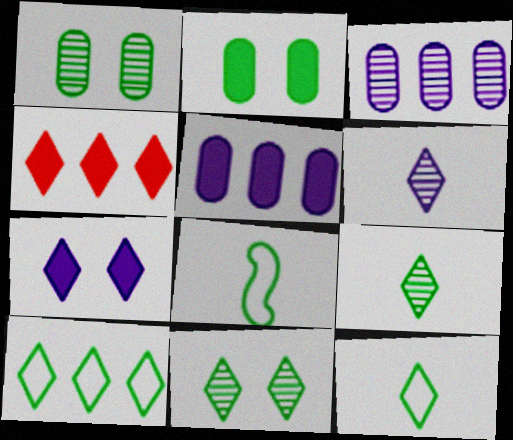[]